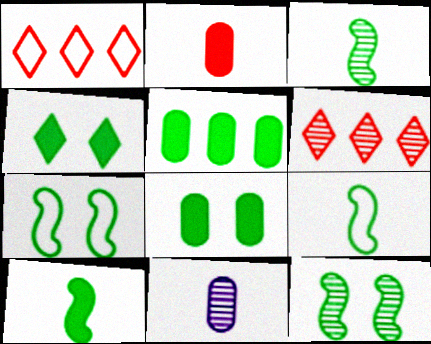[[3, 9, 10], 
[4, 5, 10], 
[6, 11, 12]]